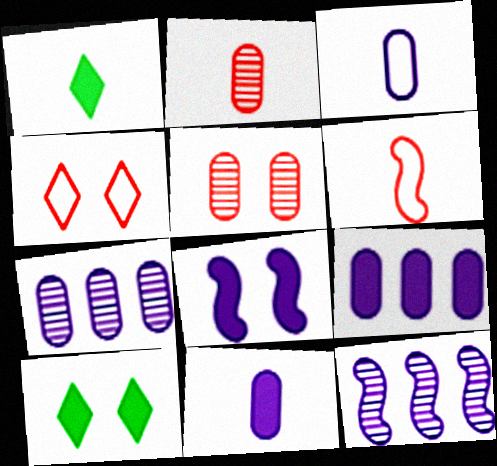[[6, 7, 10]]